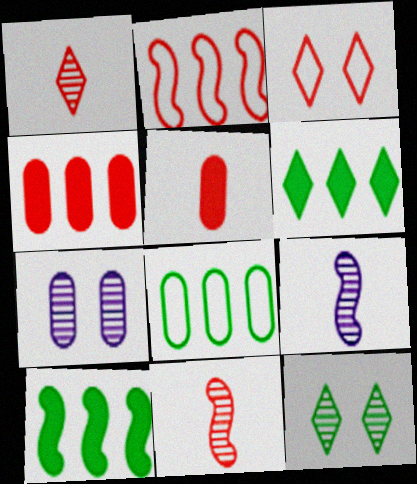[[3, 4, 11], 
[5, 7, 8]]